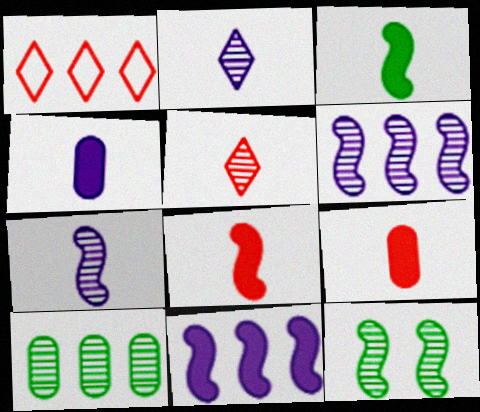[[1, 4, 12], 
[1, 10, 11]]